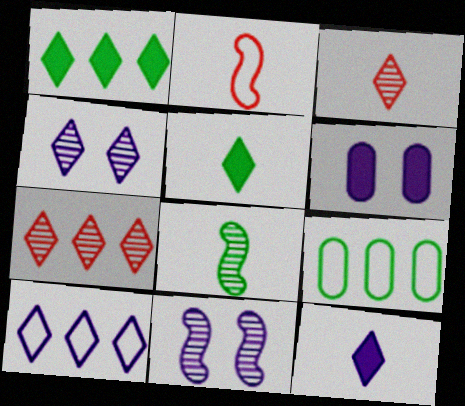[[1, 7, 10], 
[4, 10, 12]]